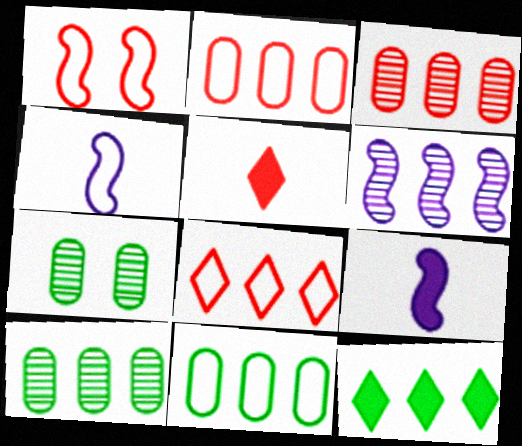[[1, 3, 5], 
[2, 6, 12], 
[7, 8, 9]]